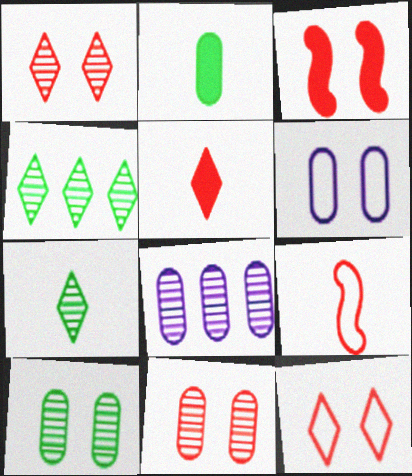[[3, 11, 12]]